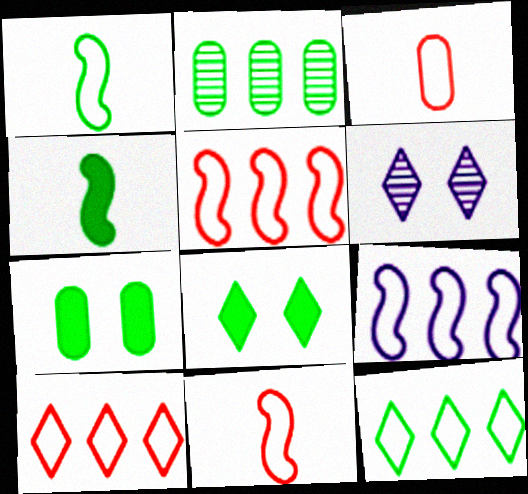[[1, 2, 8]]